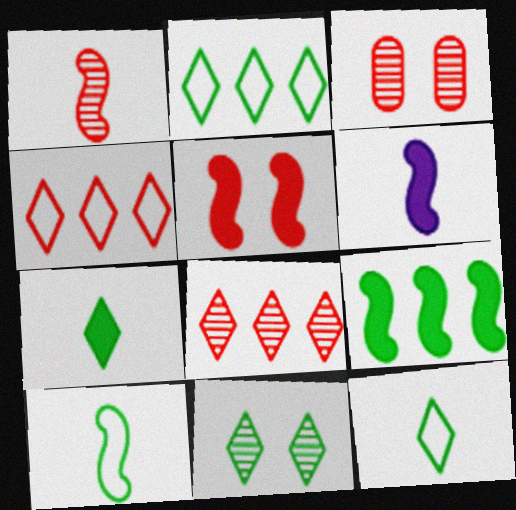[[1, 3, 8], 
[1, 6, 10], 
[2, 3, 6], 
[2, 7, 11], 
[5, 6, 9]]